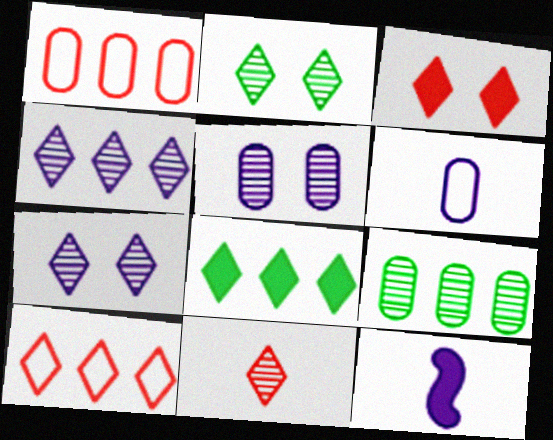[[1, 2, 12], 
[2, 4, 11], 
[3, 10, 11], 
[4, 8, 10]]